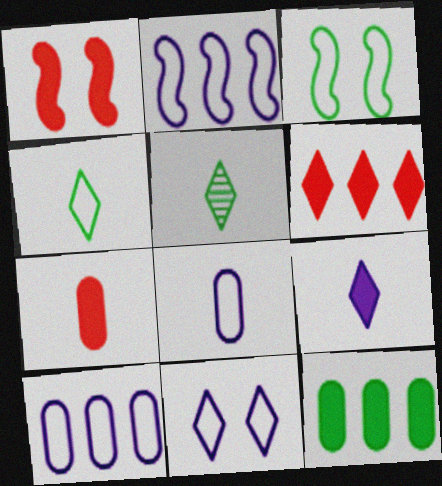[[1, 5, 10], 
[1, 6, 7], 
[1, 9, 12], 
[2, 8, 11], 
[3, 5, 12], 
[5, 6, 11]]